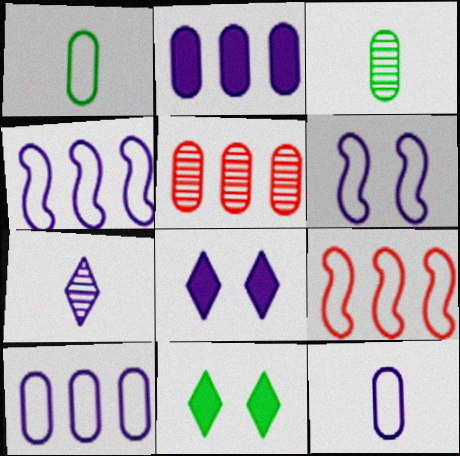[[2, 6, 7], 
[3, 8, 9]]